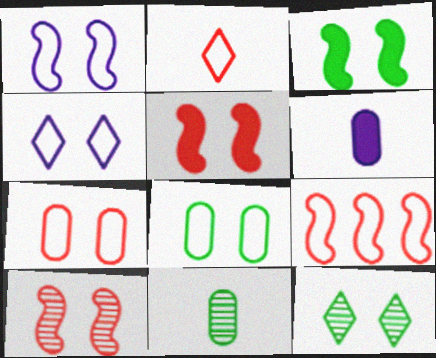[[1, 3, 10], 
[2, 7, 9], 
[3, 8, 12], 
[6, 9, 12]]